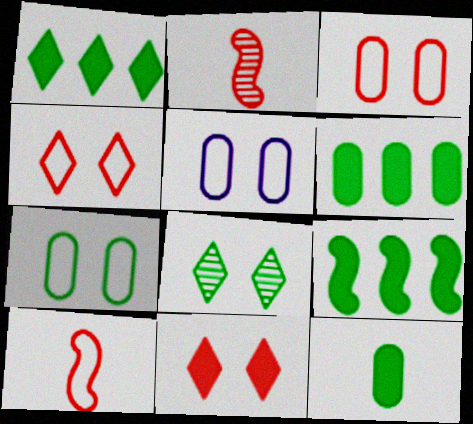[[1, 2, 5], 
[1, 6, 9], 
[3, 5, 7]]